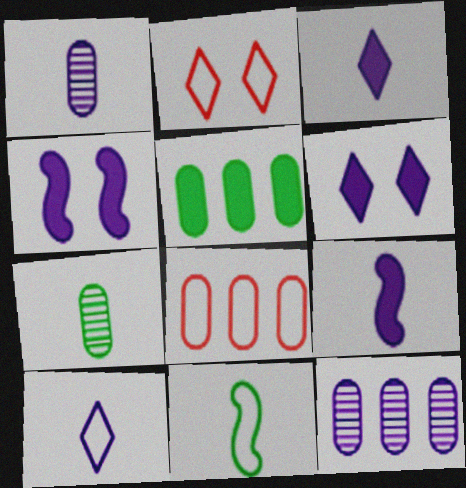[[1, 9, 10], 
[4, 10, 12], 
[5, 8, 12]]